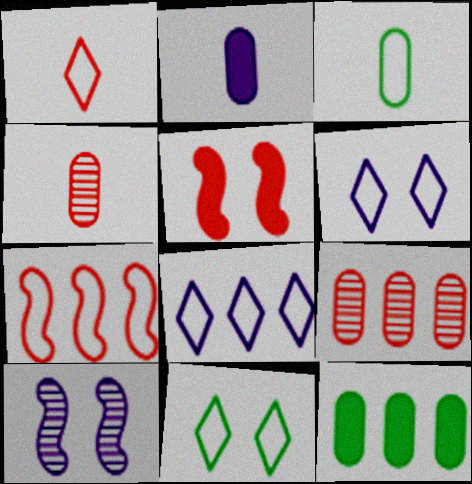[[1, 5, 9], 
[1, 8, 11], 
[1, 10, 12], 
[2, 3, 4], 
[2, 8, 10], 
[3, 6, 7]]